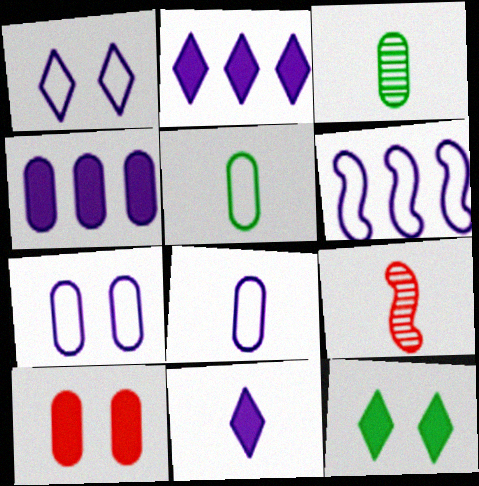[[1, 6, 8], 
[5, 9, 11]]